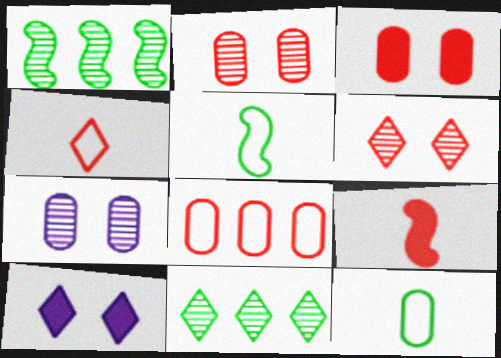[[4, 10, 11], 
[6, 8, 9]]